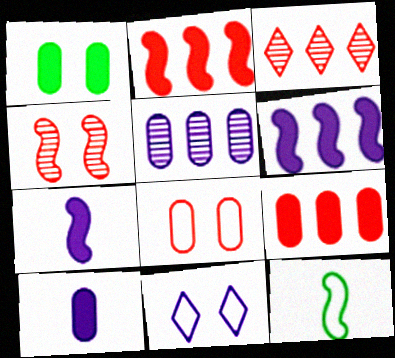[[1, 4, 11], 
[1, 9, 10], 
[4, 6, 12], 
[5, 7, 11]]